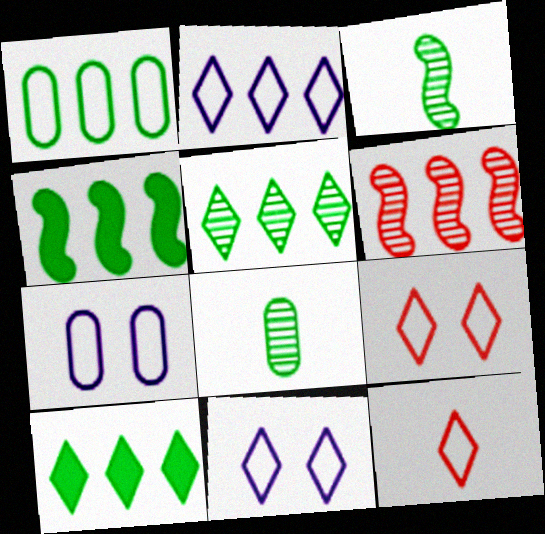[[1, 4, 5]]